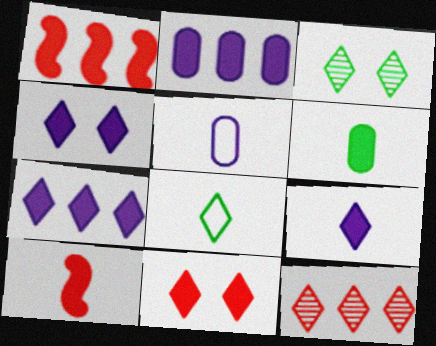[[1, 3, 5], 
[1, 4, 6], 
[4, 7, 9], 
[4, 8, 12], 
[6, 9, 10]]